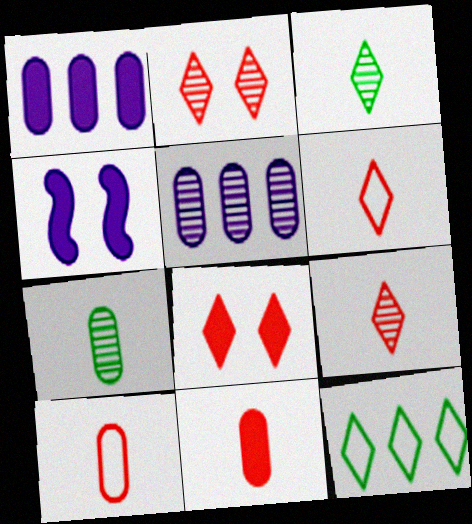[]